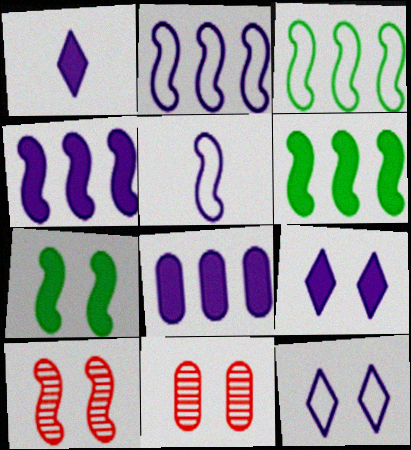[[1, 3, 11], 
[5, 6, 10], 
[7, 11, 12]]